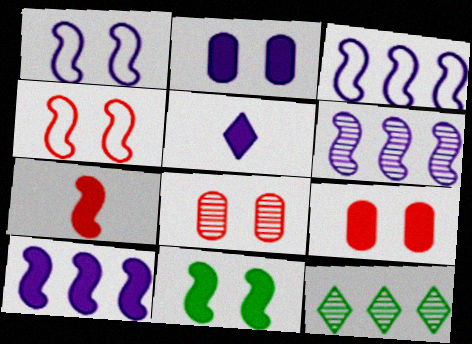[[2, 5, 10], 
[3, 6, 10], 
[7, 10, 11]]